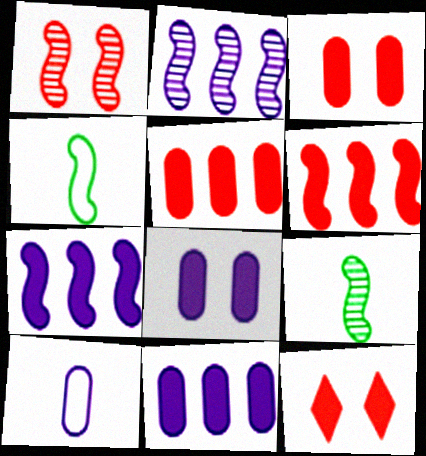[[1, 2, 9], 
[1, 4, 7]]